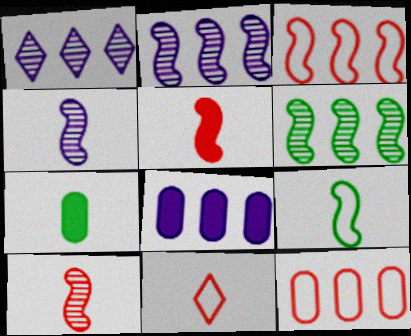[[4, 5, 9], 
[4, 7, 11]]